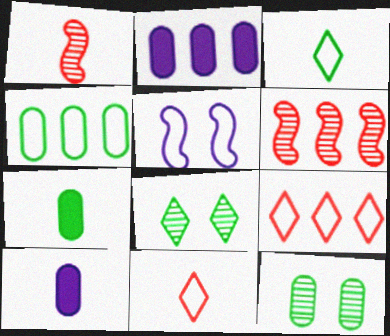[[1, 3, 10], 
[4, 5, 11], 
[4, 7, 12]]